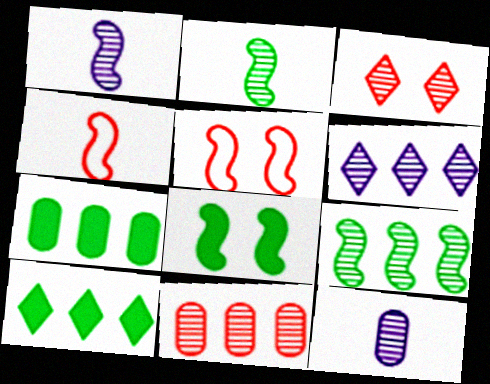[[3, 9, 12], 
[5, 10, 12], 
[6, 9, 11]]